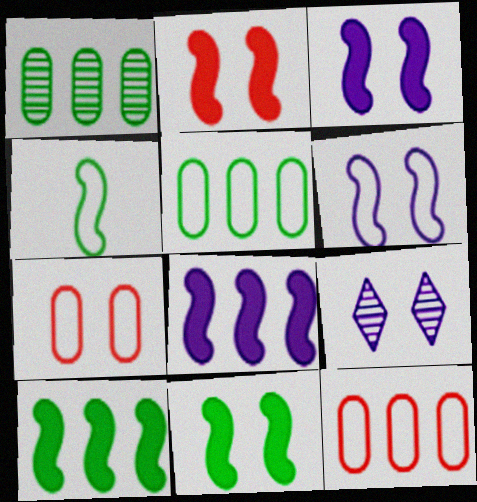[[2, 3, 11], 
[7, 9, 11]]